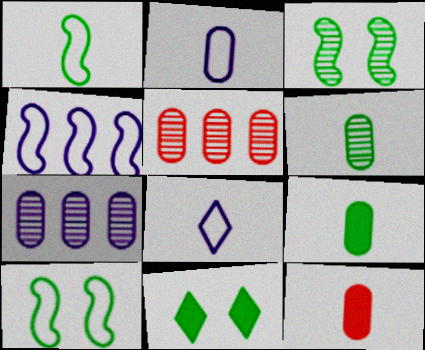[[2, 6, 12]]